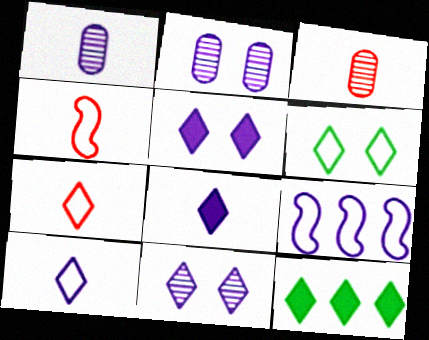[[1, 5, 9], 
[2, 4, 12], 
[2, 8, 9], 
[7, 11, 12]]